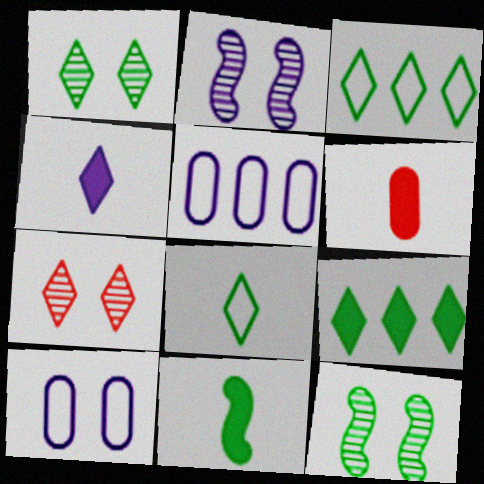[[1, 8, 9], 
[2, 3, 6], 
[2, 4, 5], 
[3, 4, 7], 
[4, 6, 11], 
[5, 7, 11]]